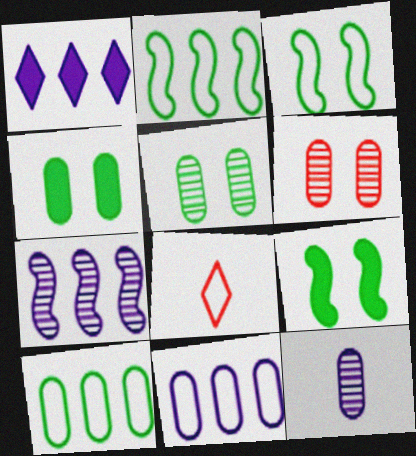[[1, 7, 11], 
[3, 8, 11], 
[4, 7, 8]]